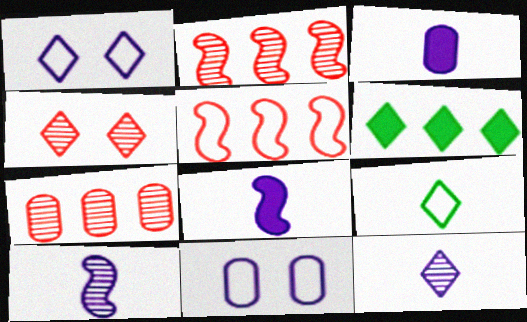[[5, 9, 11]]